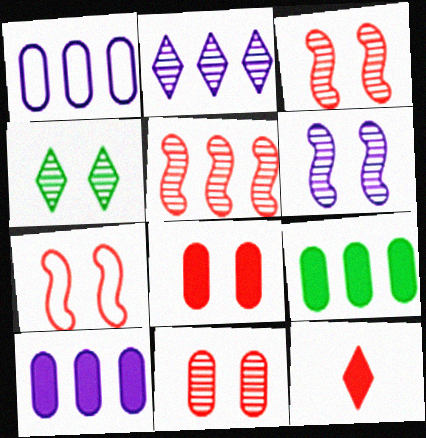[[4, 6, 11]]